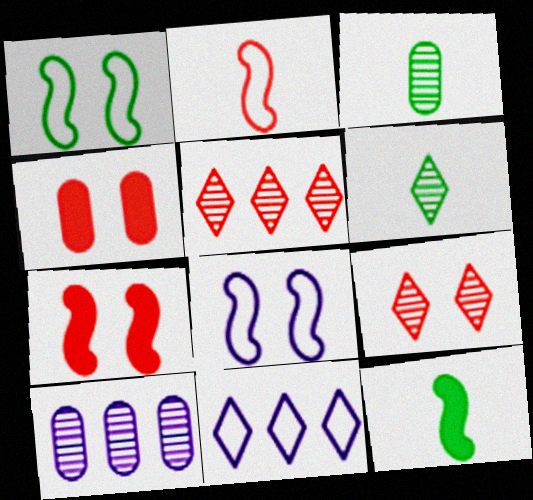[[2, 4, 5], 
[3, 7, 11]]